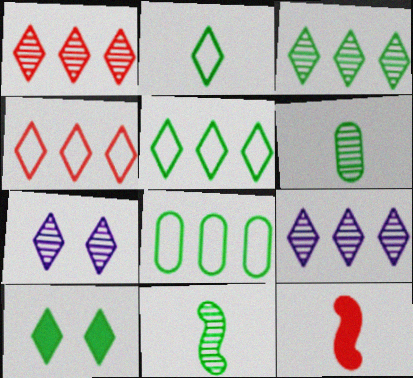[[1, 3, 9], 
[2, 3, 10], 
[7, 8, 12], 
[8, 10, 11]]